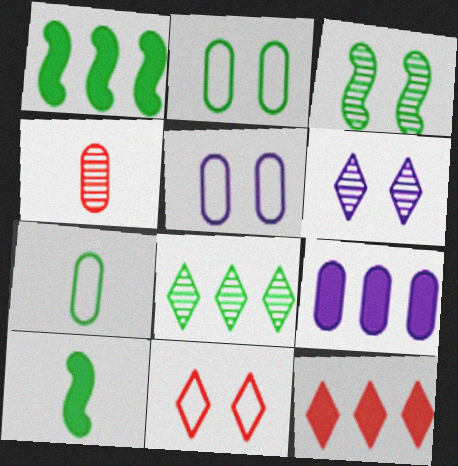[[1, 9, 12], 
[2, 4, 9], 
[2, 8, 10]]